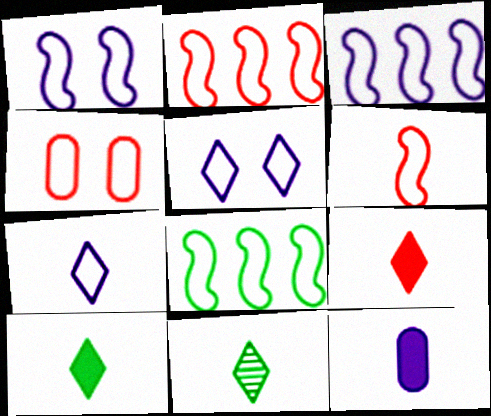[[1, 6, 8], 
[2, 3, 8], 
[4, 7, 8], 
[6, 11, 12], 
[7, 9, 11]]